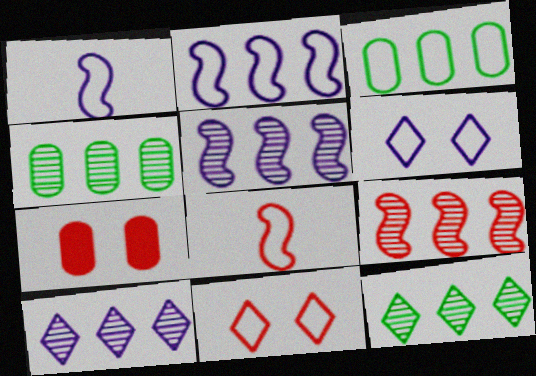[[1, 3, 11], 
[1, 7, 12], 
[3, 6, 8], 
[4, 9, 10]]